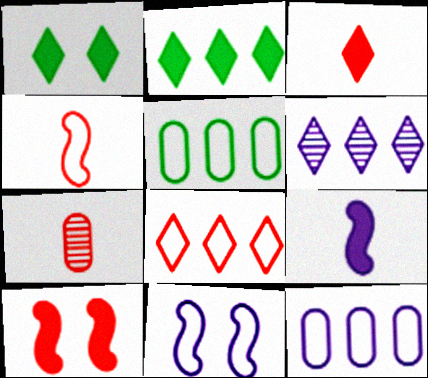[[2, 6, 8], 
[2, 7, 11], 
[3, 4, 7], 
[7, 8, 10]]